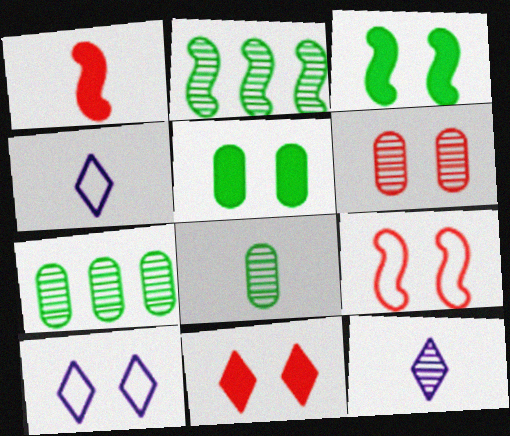[[1, 4, 8], 
[1, 7, 10], 
[2, 6, 12], 
[3, 6, 10], 
[6, 9, 11]]